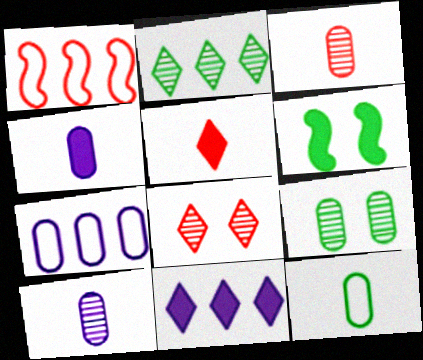[[2, 6, 12], 
[3, 4, 12]]